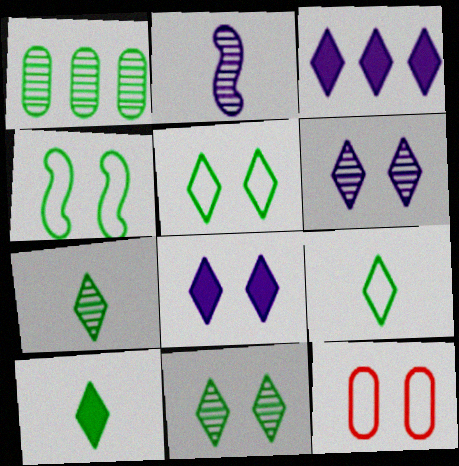[[1, 4, 10], 
[7, 9, 10]]